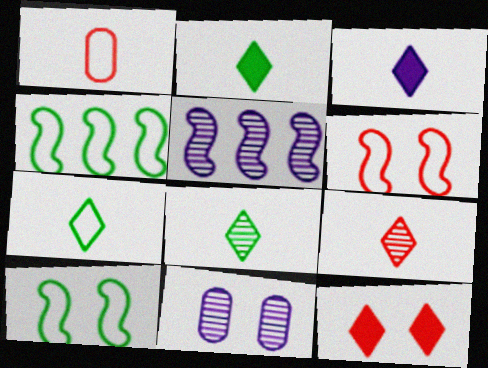[[2, 7, 8], 
[3, 7, 9], 
[10, 11, 12]]